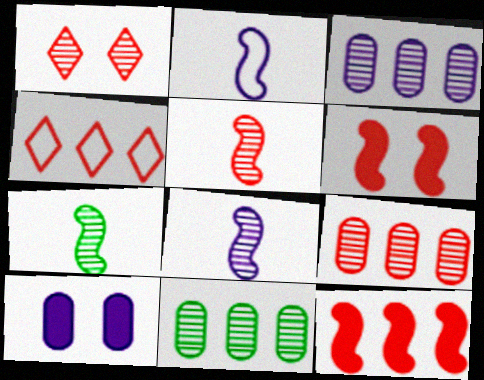[[1, 3, 7], 
[1, 5, 9], 
[1, 8, 11], 
[3, 9, 11], 
[4, 7, 10], 
[4, 9, 12], 
[5, 7, 8]]